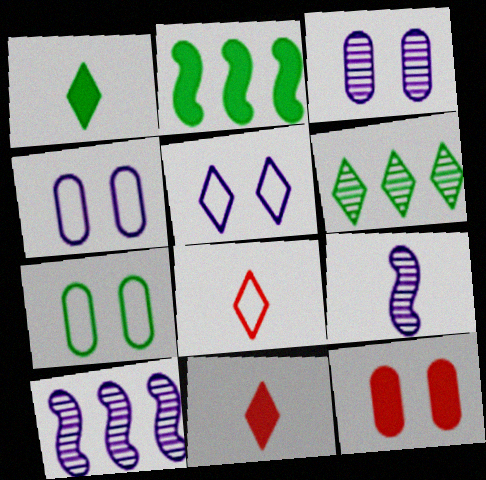[[2, 3, 8], 
[3, 7, 12], 
[5, 6, 11], 
[7, 10, 11]]